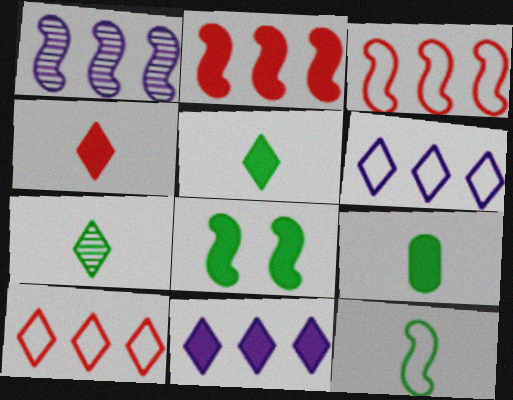[[7, 9, 12]]